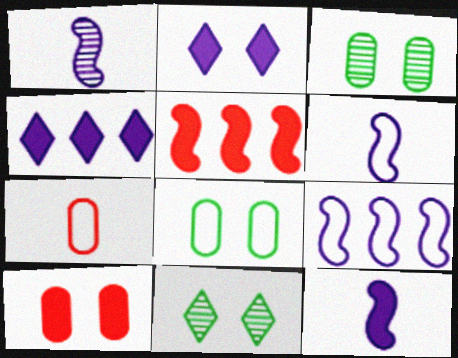[[1, 6, 12]]